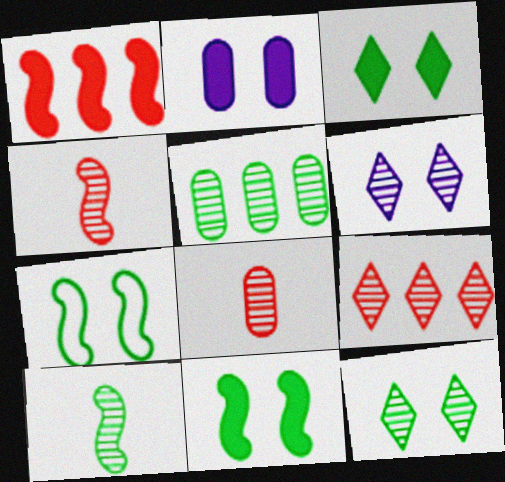[[4, 5, 6], 
[5, 10, 12]]